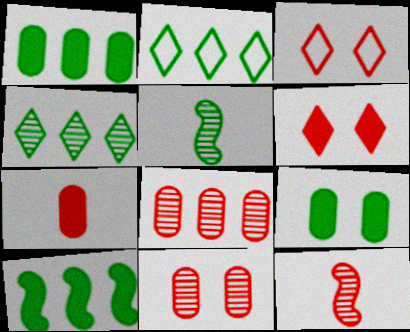[[2, 5, 9]]